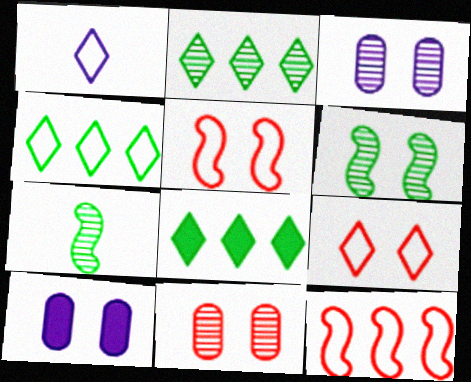[[1, 4, 9], 
[2, 4, 8], 
[6, 9, 10]]